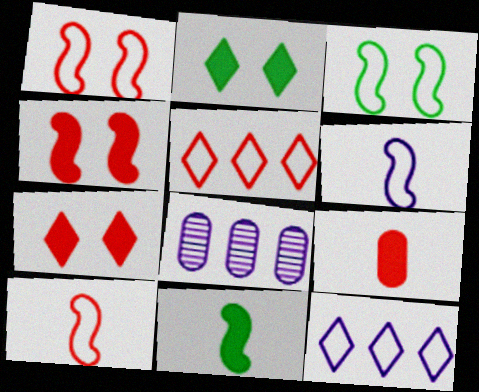[[2, 8, 10]]